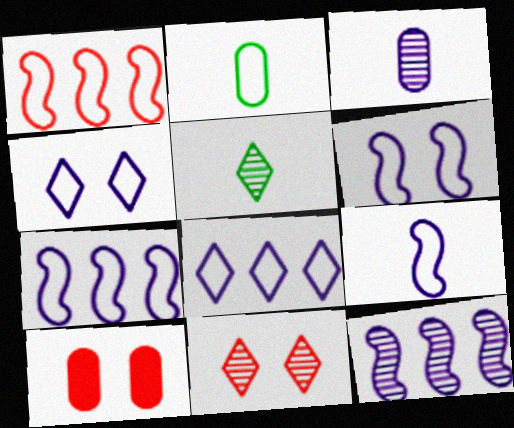[[1, 2, 4], 
[5, 7, 10], 
[6, 7, 9]]